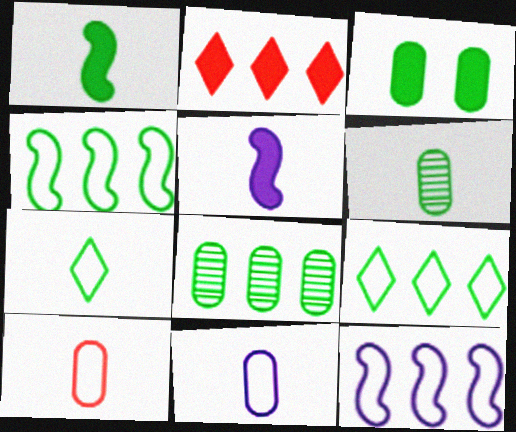[[1, 6, 7], 
[2, 3, 5], 
[2, 8, 12]]